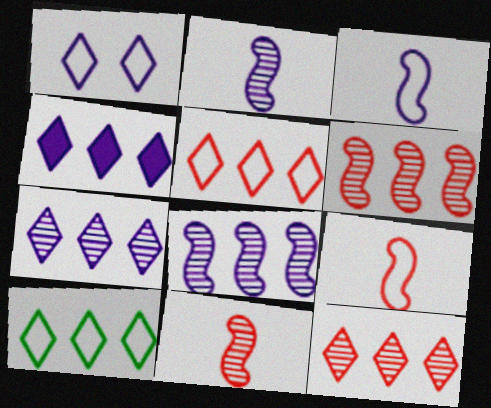[[4, 10, 12]]